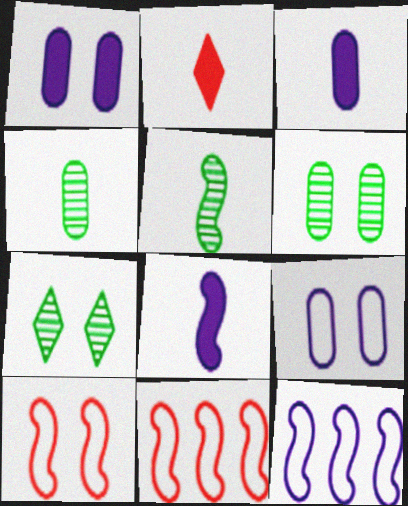[[1, 7, 10], 
[2, 6, 12], 
[3, 7, 11]]